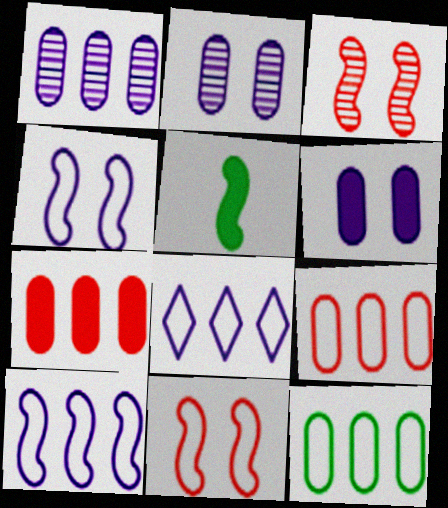[[1, 7, 12], 
[3, 5, 10]]